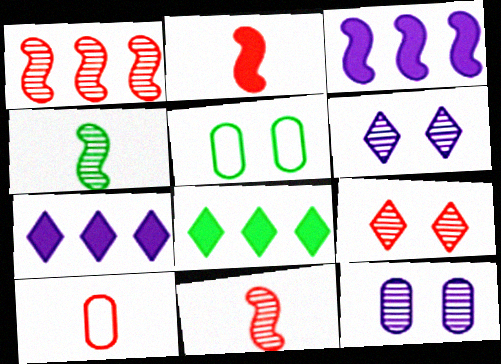[[4, 5, 8], 
[5, 7, 11]]